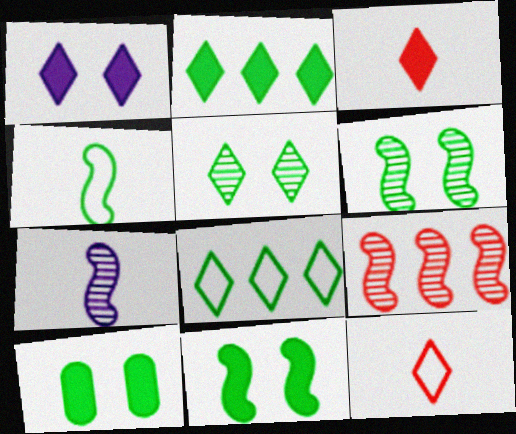[[1, 2, 3], 
[6, 7, 9]]